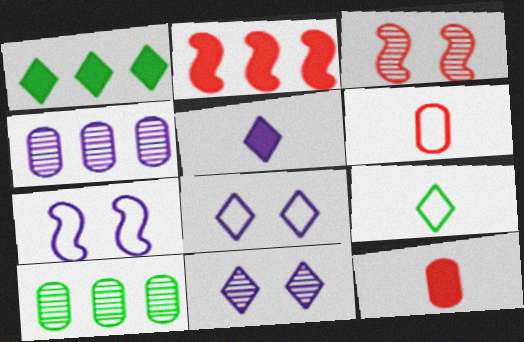[[4, 5, 7]]